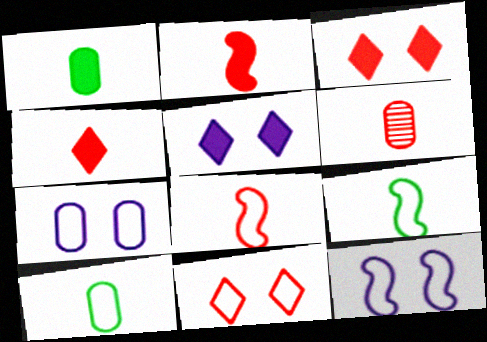[[4, 6, 8]]